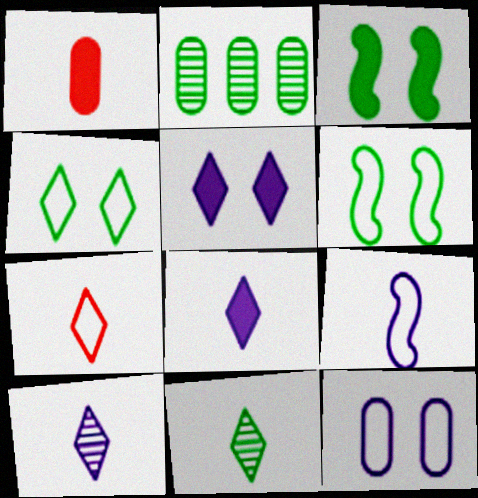[[1, 2, 12], 
[1, 9, 11], 
[7, 8, 11]]